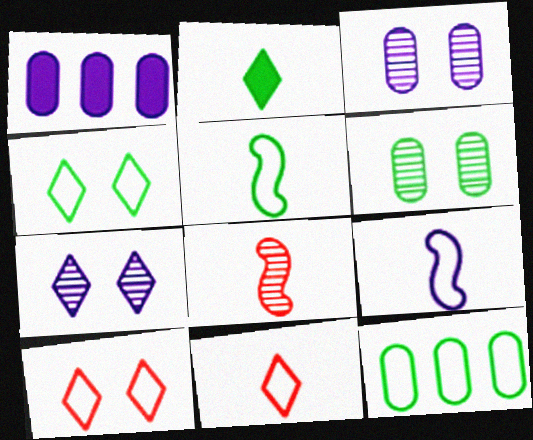[[1, 4, 8], 
[1, 7, 9], 
[4, 5, 12], 
[9, 10, 12]]